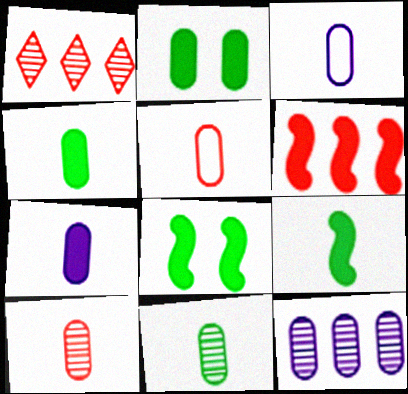[[1, 3, 8], 
[2, 5, 12], 
[3, 4, 10], 
[5, 7, 11]]